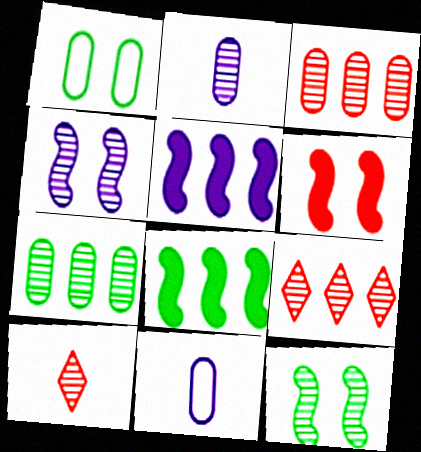[[1, 5, 10], 
[2, 9, 12], 
[4, 7, 10]]